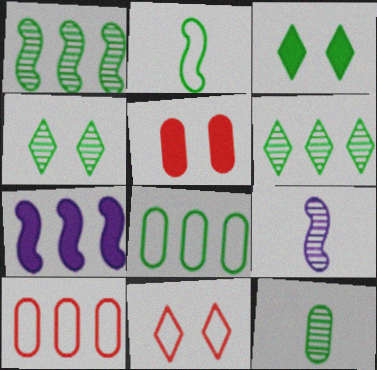[[1, 4, 12], 
[3, 9, 10], 
[6, 7, 10], 
[7, 11, 12]]